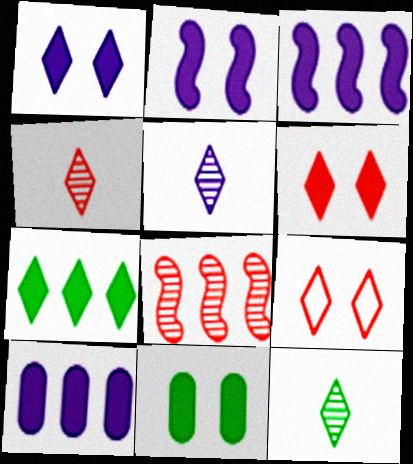[[2, 6, 11], 
[4, 5, 12], 
[5, 7, 9]]